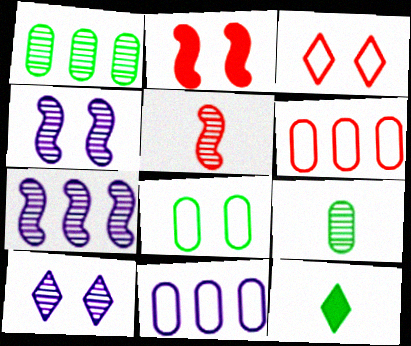[[1, 5, 10], 
[2, 8, 10], 
[4, 6, 12]]